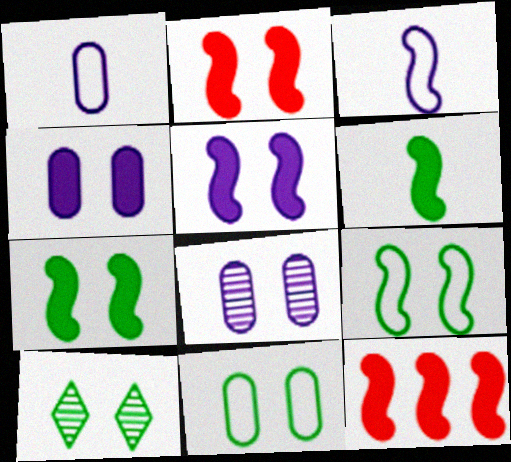[[1, 10, 12], 
[2, 5, 7], 
[5, 6, 12], 
[7, 10, 11]]